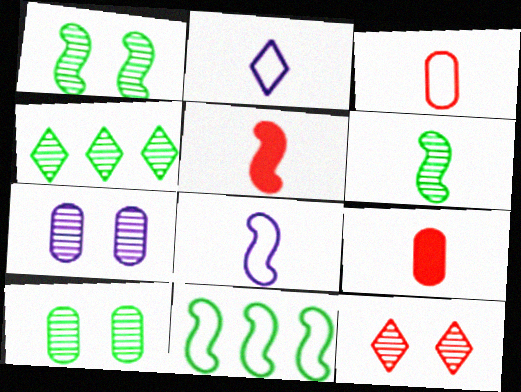[[1, 7, 12], 
[2, 6, 9], 
[4, 6, 10], 
[5, 6, 8]]